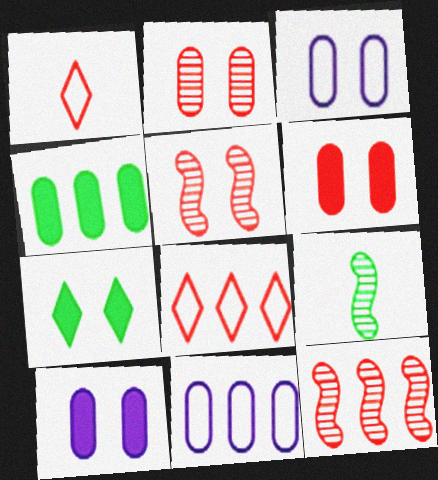[[1, 6, 12], 
[3, 5, 7], 
[8, 9, 10]]